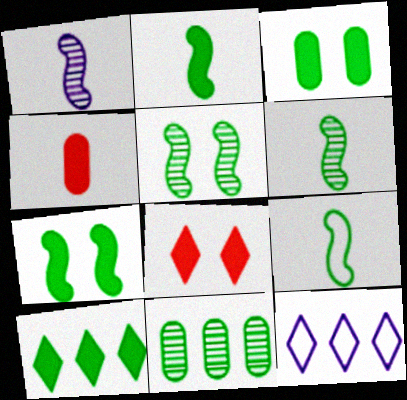[[2, 3, 10], 
[2, 6, 9], 
[4, 5, 12]]